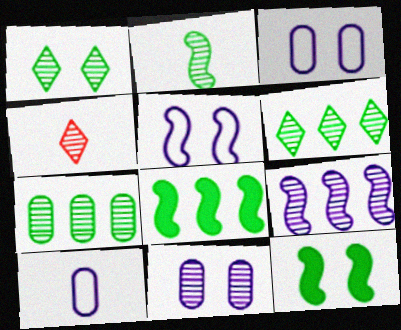[[1, 2, 7], 
[3, 4, 8]]